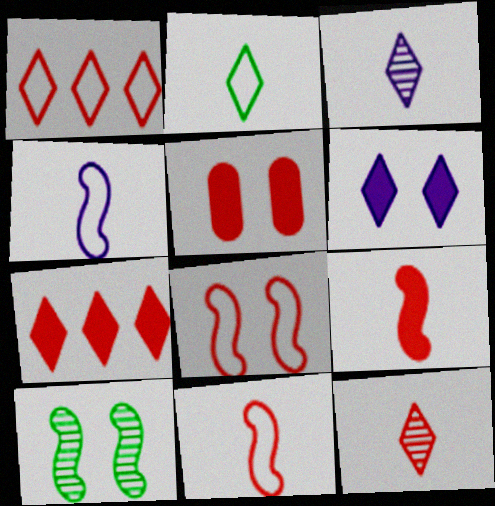[[5, 7, 9]]